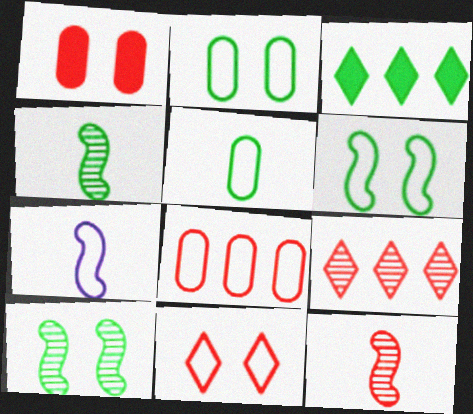[[2, 3, 4], 
[3, 5, 10]]